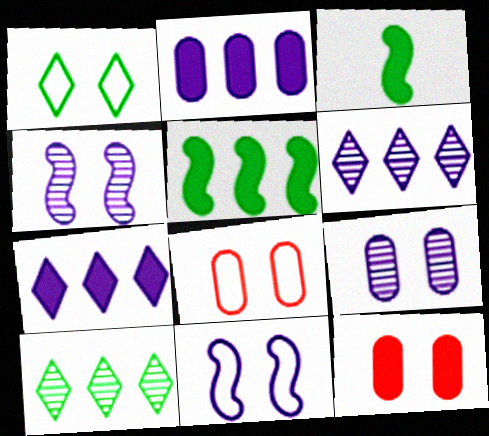[[1, 4, 12], 
[1, 8, 11], 
[3, 6, 8], 
[3, 7, 12]]